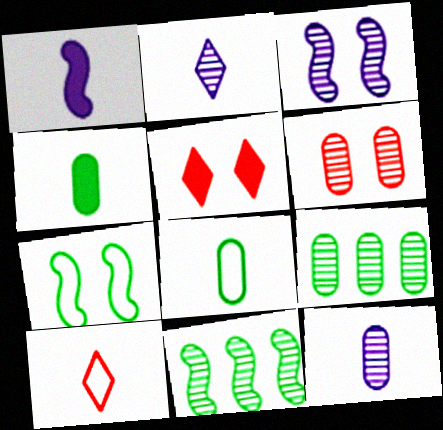[[2, 6, 11], 
[6, 9, 12]]